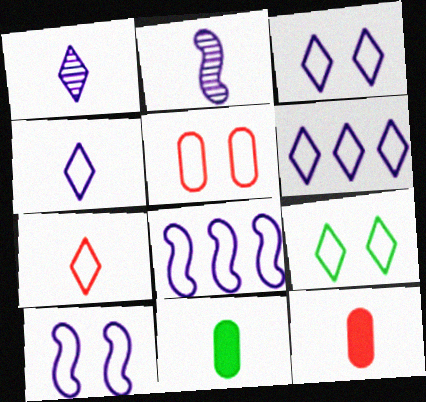[[2, 7, 11], 
[3, 4, 6], 
[5, 9, 10], 
[6, 7, 9]]